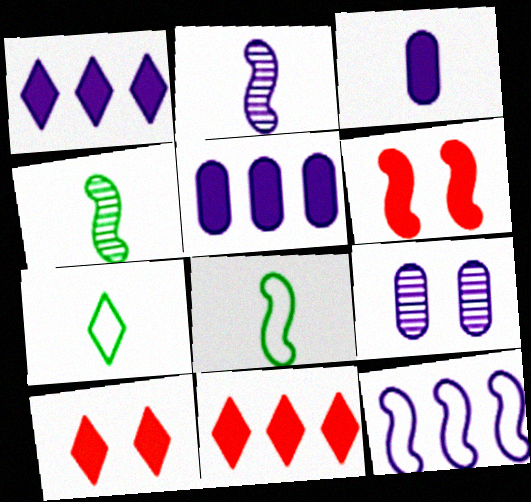[[4, 6, 12], 
[8, 9, 11]]